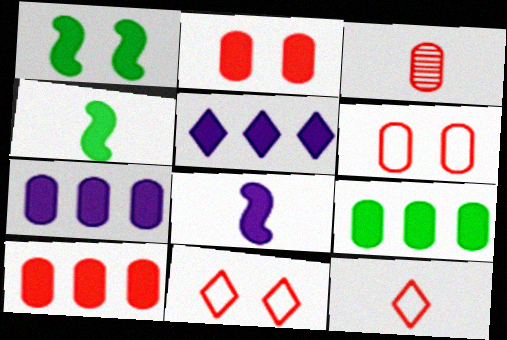[[2, 4, 5], 
[3, 6, 10], 
[7, 9, 10]]